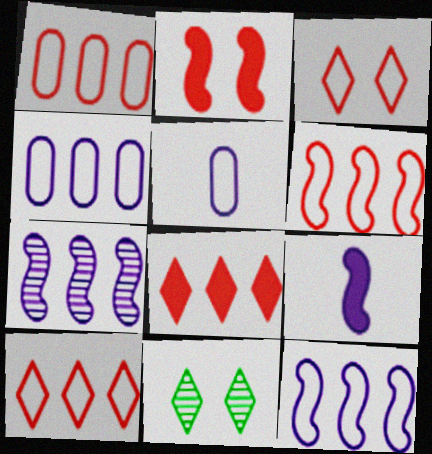[[1, 6, 10], 
[1, 9, 11]]